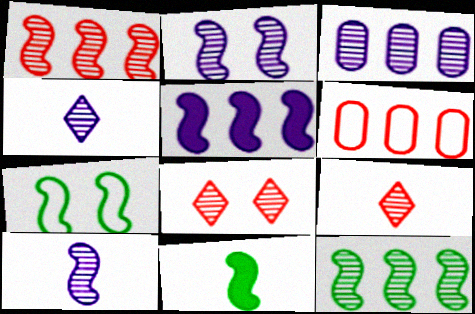[[2, 3, 4], 
[7, 11, 12]]